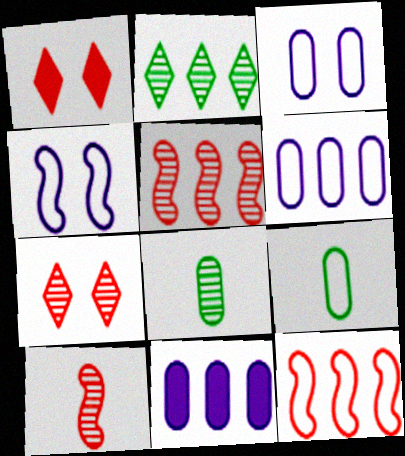[[2, 11, 12]]